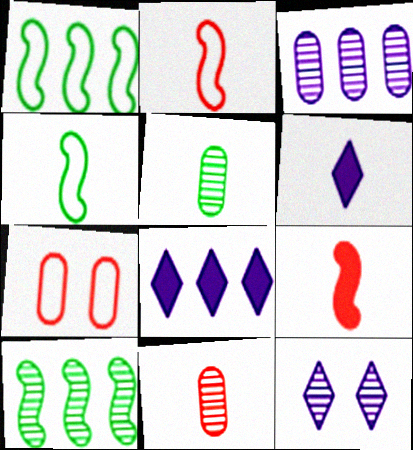[[2, 5, 6], 
[4, 6, 11], 
[6, 7, 10], 
[10, 11, 12]]